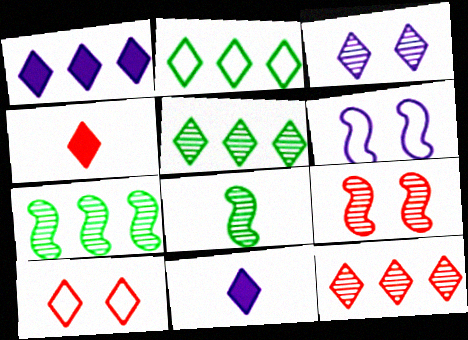[[1, 2, 12], 
[2, 3, 4], 
[4, 10, 12], 
[5, 10, 11]]